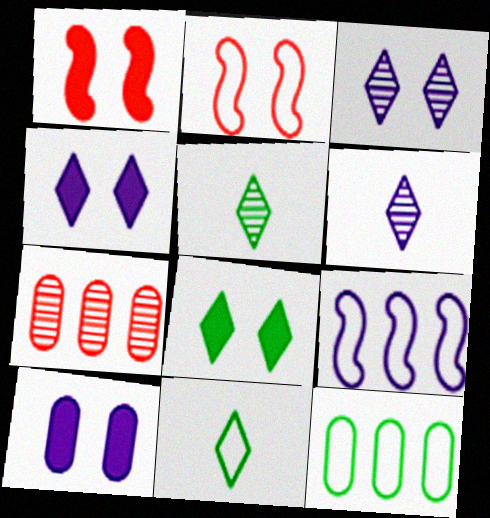[[1, 6, 12], 
[1, 8, 10], 
[6, 9, 10]]